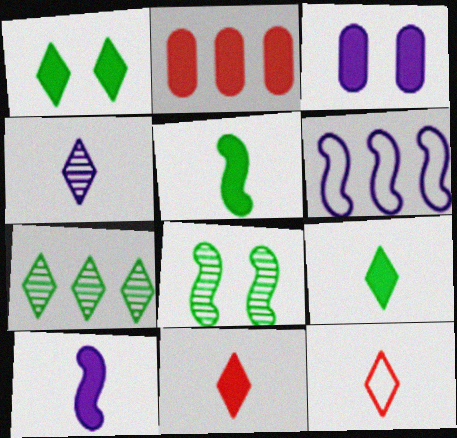[[1, 2, 10], 
[2, 6, 7], 
[3, 4, 6], 
[4, 9, 12]]